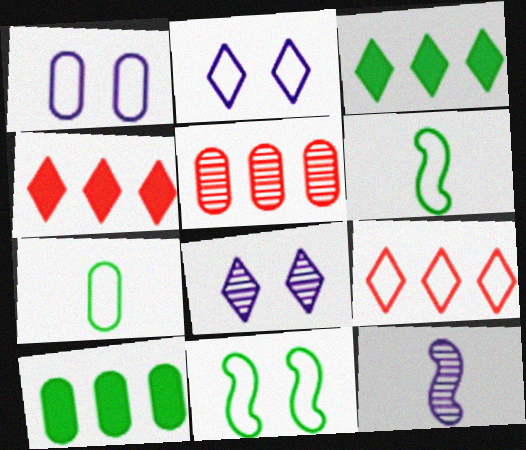[[1, 6, 9]]